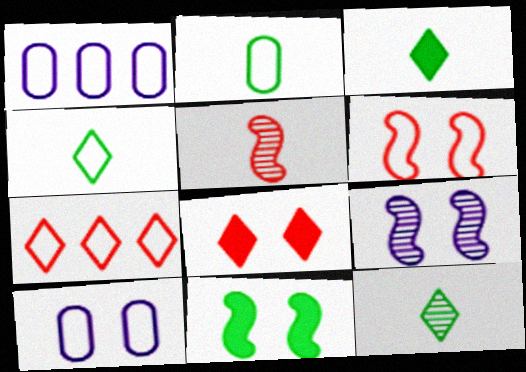[[1, 4, 6], 
[3, 4, 12], 
[6, 9, 11]]